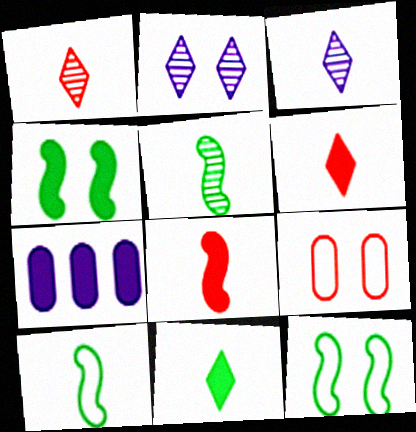[[1, 7, 12], 
[2, 4, 9], 
[4, 6, 7]]